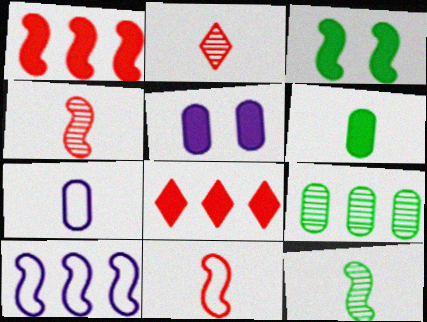[[3, 4, 10], 
[8, 9, 10]]